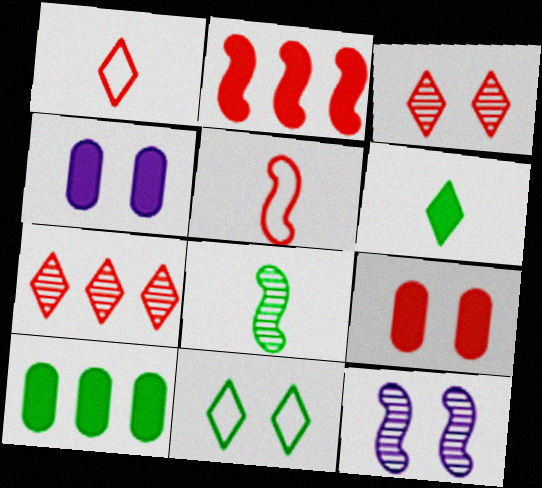[[1, 10, 12], 
[2, 4, 6], 
[5, 7, 9], 
[8, 10, 11], 
[9, 11, 12]]